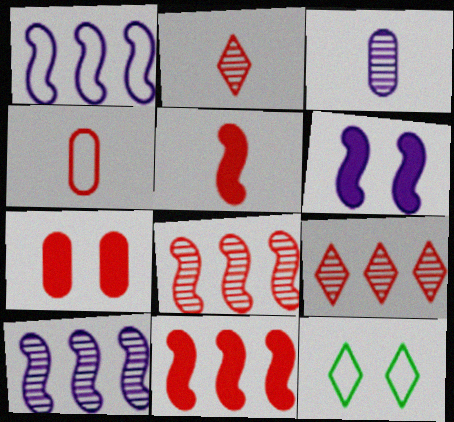[[1, 4, 12], 
[2, 4, 5], 
[3, 11, 12]]